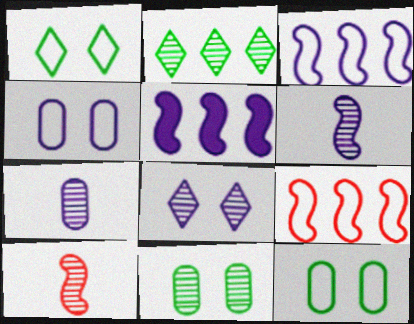[]